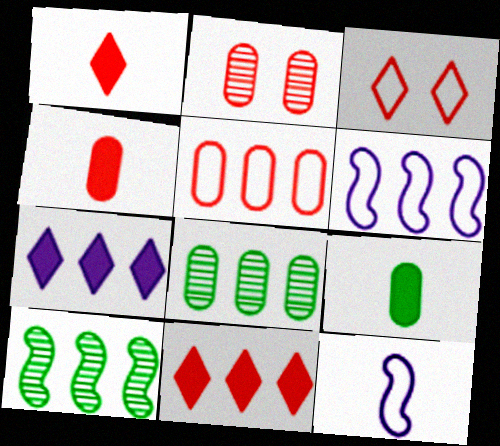[[2, 4, 5], 
[5, 7, 10], 
[6, 8, 11]]